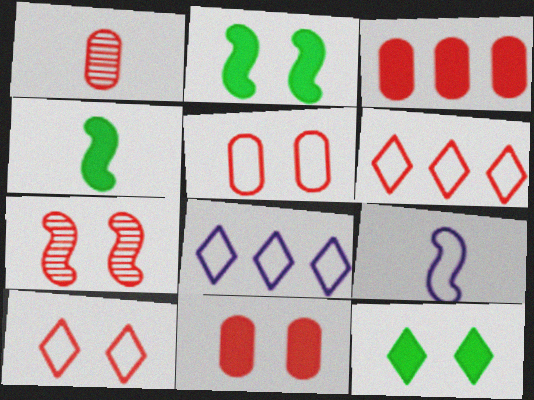[[1, 2, 8], 
[1, 3, 5], 
[7, 10, 11]]